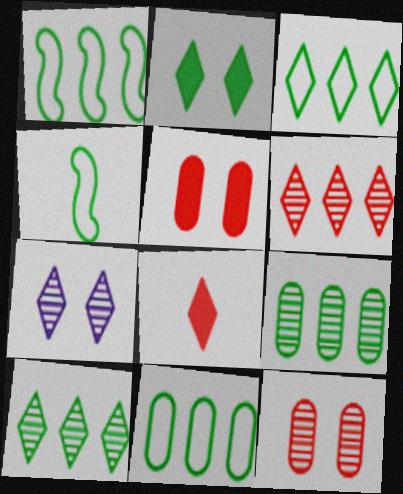[[1, 3, 11], 
[2, 4, 9], 
[3, 7, 8]]